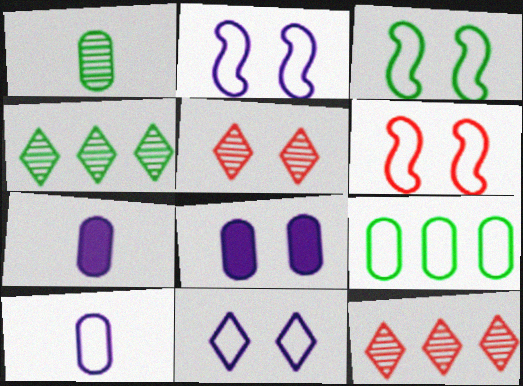[[2, 3, 6], 
[3, 5, 8], 
[3, 7, 12], 
[4, 6, 7]]